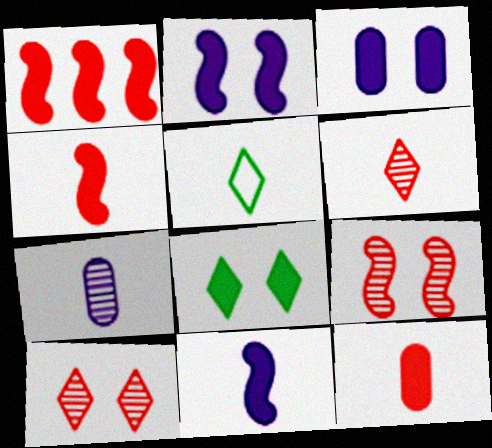[[4, 5, 7]]